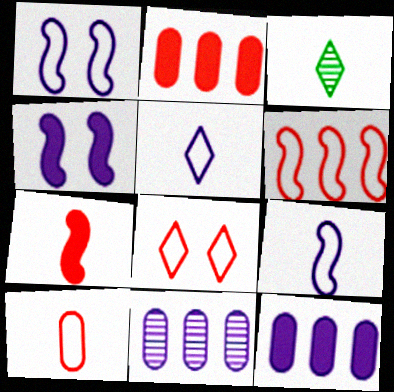[[1, 2, 3], 
[4, 5, 11], 
[6, 8, 10]]